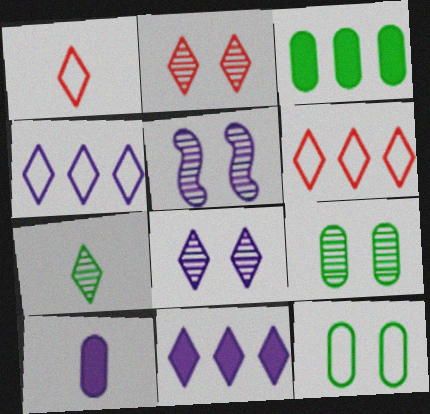[[1, 3, 5], 
[2, 5, 9], 
[4, 5, 10]]